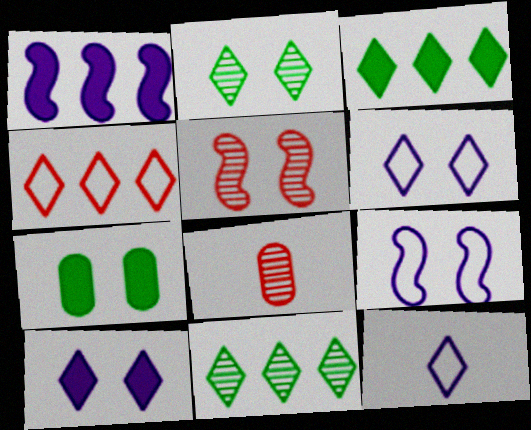[[3, 8, 9], 
[5, 6, 7]]